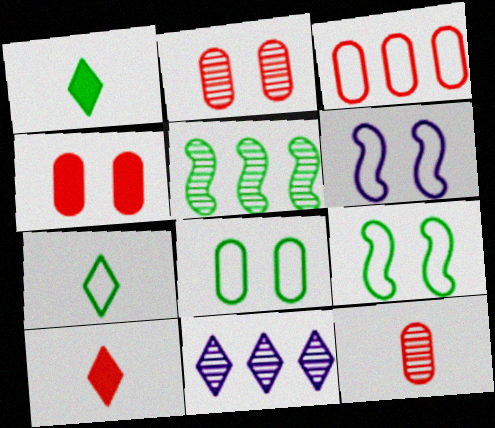[[1, 5, 8], 
[3, 4, 12], 
[3, 6, 7]]